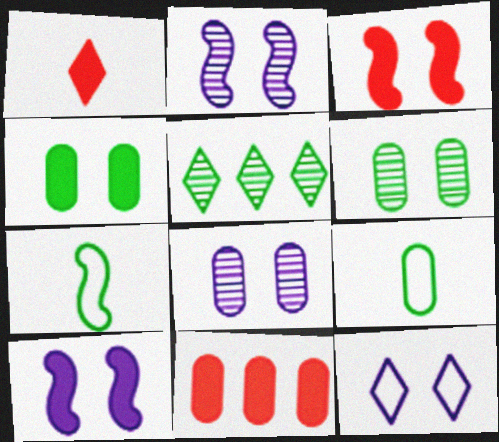[[1, 3, 11], 
[1, 5, 12], 
[3, 6, 12], 
[4, 5, 7], 
[8, 9, 11], 
[8, 10, 12]]